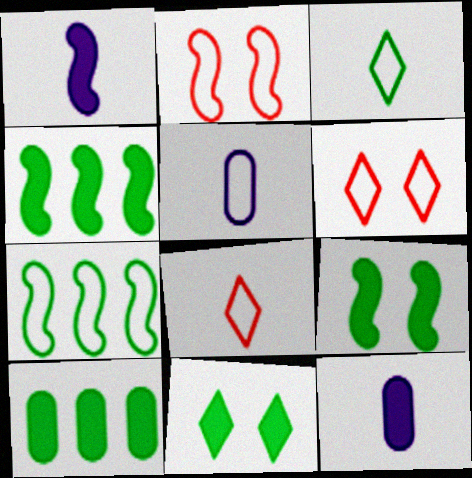[[5, 6, 7]]